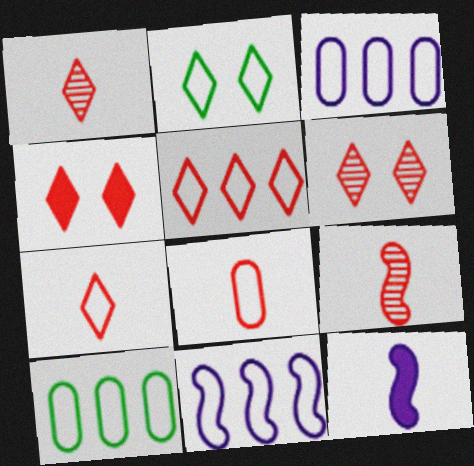[[1, 4, 5], 
[2, 8, 11], 
[5, 10, 11], 
[6, 10, 12]]